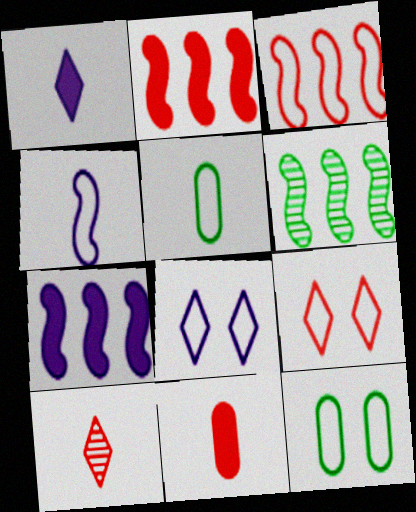[[3, 5, 8], 
[3, 6, 7], 
[6, 8, 11], 
[7, 10, 12]]